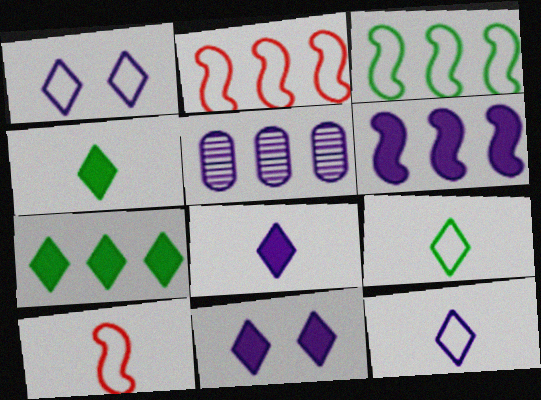[[2, 5, 7]]